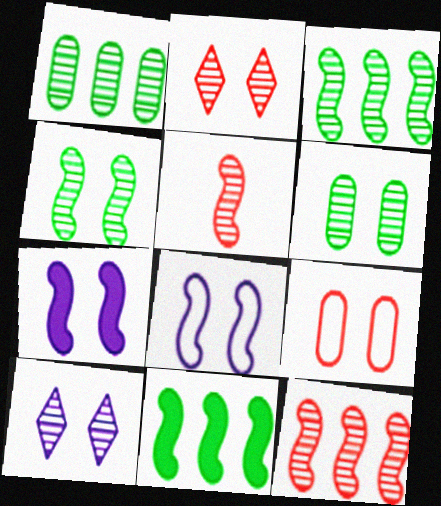[[1, 5, 10], 
[5, 8, 11]]